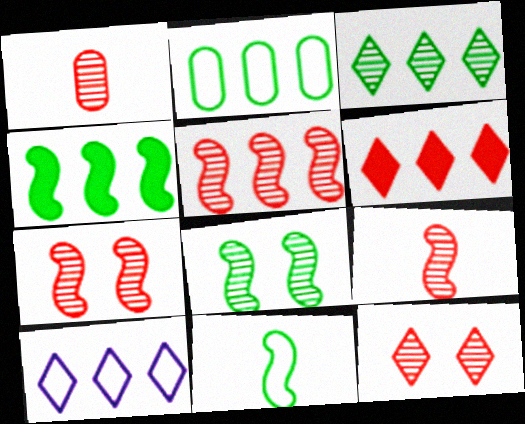[[1, 5, 12], 
[2, 3, 4], 
[3, 6, 10], 
[4, 8, 11], 
[5, 7, 9]]